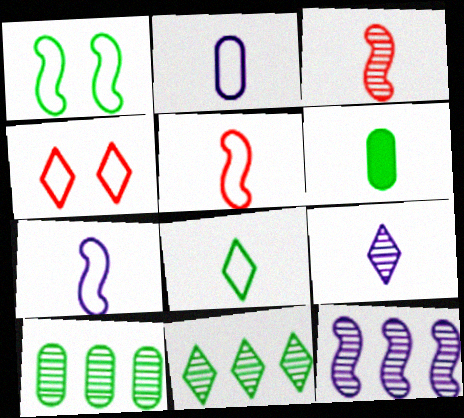[[1, 6, 11], 
[2, 5, 8], 
[4, 6, 12], 
[5, 6, 9]]